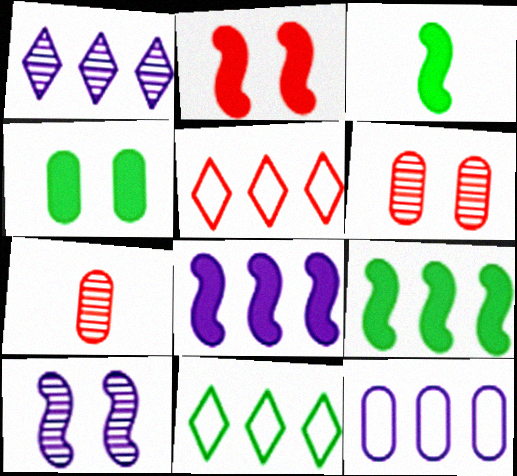[[1, 8, 12], 
[2, 3, 8], 
[2, 5, 7], 
[4, 7, 12]]